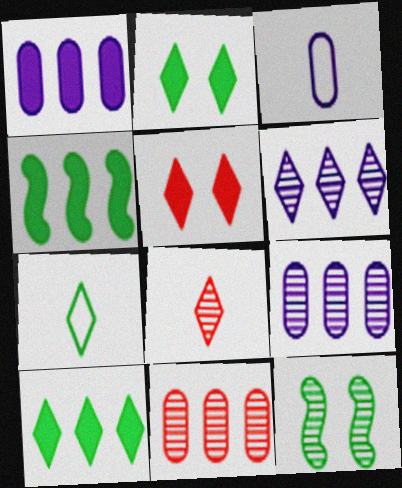[[5, 6, 7], 
[8, 9, 12]]